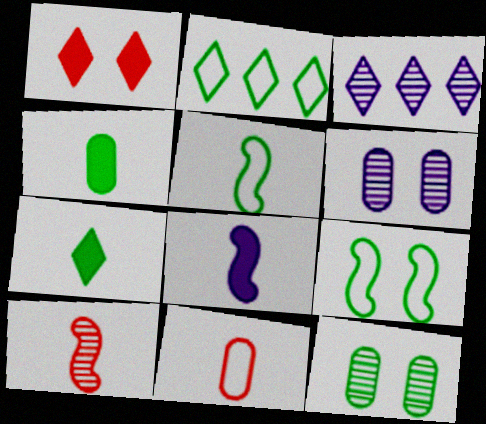[[1, 6, 9], 
[3, 10, 12], 
[5, 8, 10]]